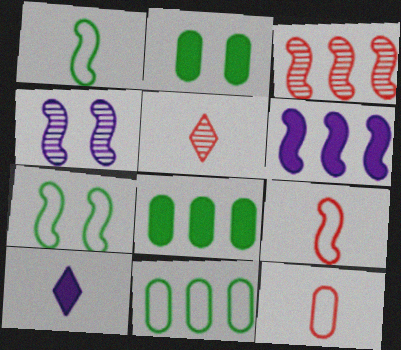[]